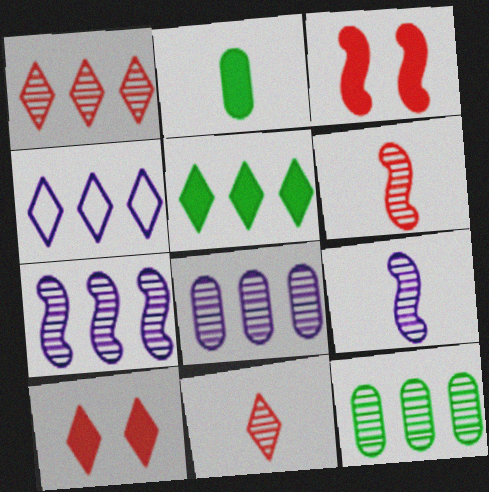[[1, 4, 5], 
[1, 7, 12]]